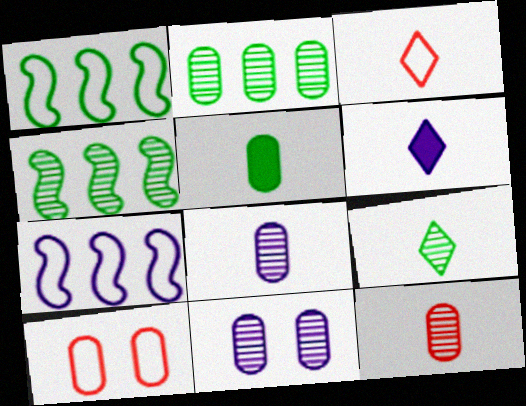[[2, 11, 12], 
[3, 6, 9], 
[4, 6, 10], 
[6, 7, 11]]